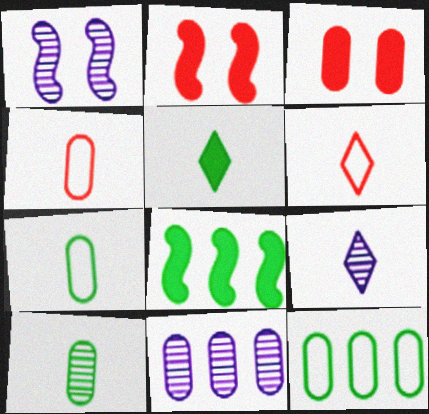[[1, 9, 11], 
[2, 9, 12], 
[3, 7, 11], 
[5, 6, 9]]